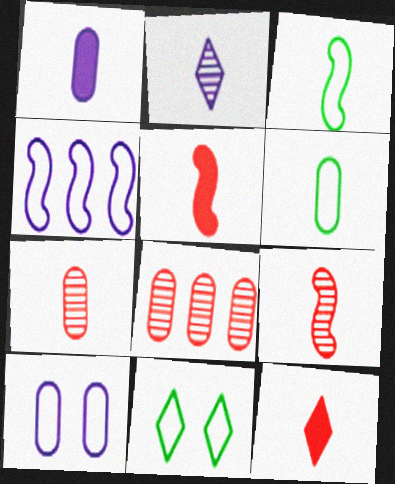[[1, 6, 7], 
[2, 5, 6]]